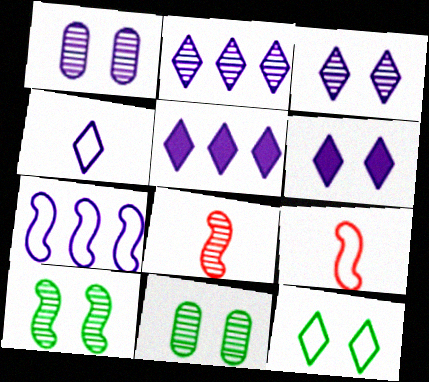[[2, 4, 6], 
[2, 8, 11], 
[3, 4, 5], 
[5, 9, 11]]